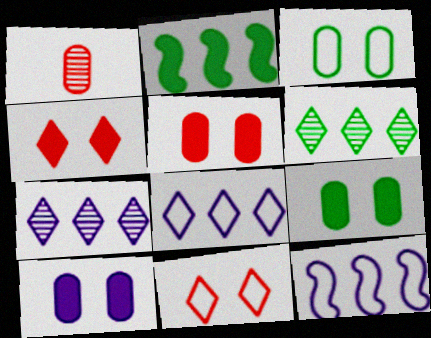[[5, 9, 10]]